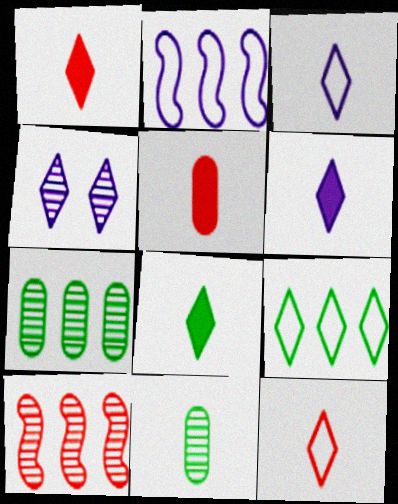[[1, 4, 9], 
[1, 6, 8], 
[4, 10, 11]]